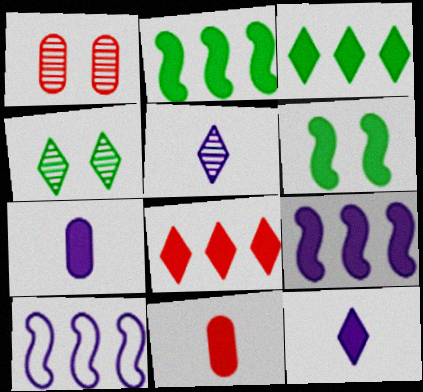[[4, 10, 11], 
[6, 7, 8]]